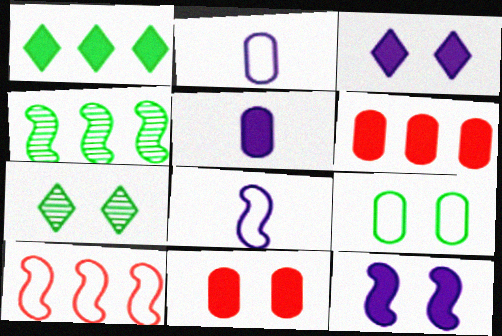[[5, 7, 10], 
[6, 7, 8]]